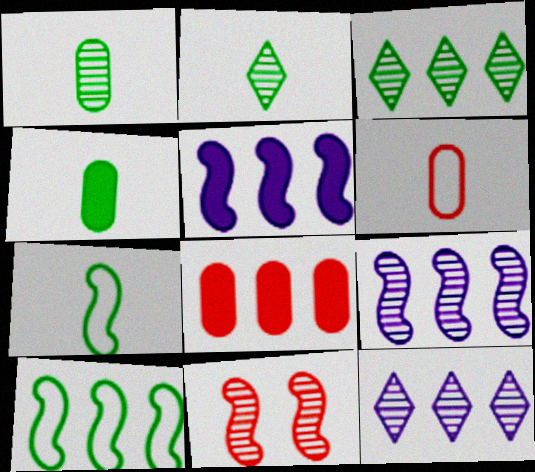[[1, 11, 12], 
[2, 4, 7], 
[5, 7, 11], 
[8, 10, 12]]